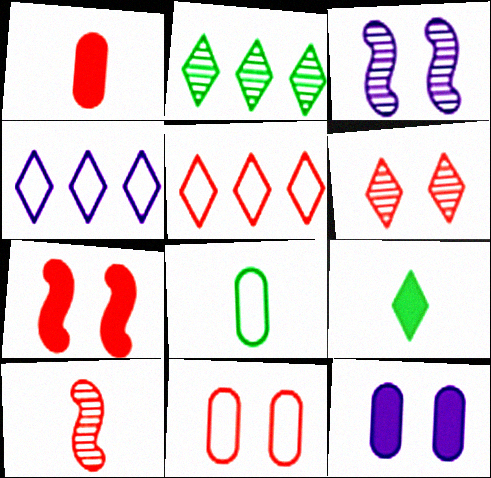[[4, 6, 9], 
[6, 7, 11]]